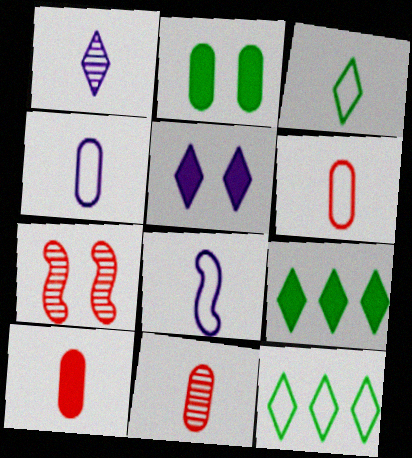[[3, 6, 8], 
[4, 7, 9], 
[6, 10, 11]]